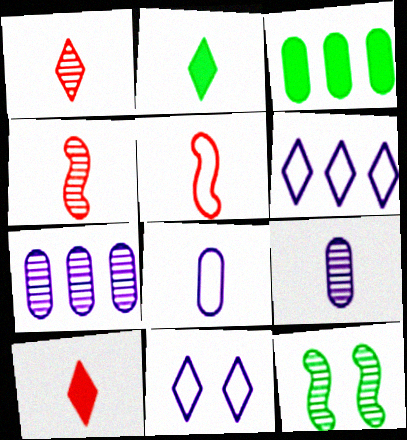[[1, 7, 12], 
[2, 4, 8], 
[2, 5, 9], 
[3, 4, 11]]